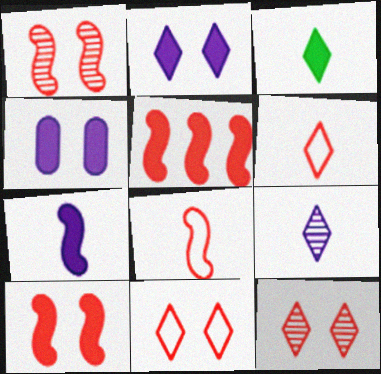[[1, 5, 8], 
[3, 4, 5], 
[3, 6, 9]]